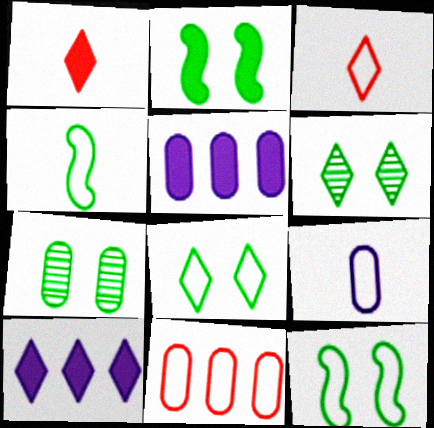[[1, 2, 5], 
[2, 7, 8], 
[3, 4, 9], 
[3, 6, 10]]